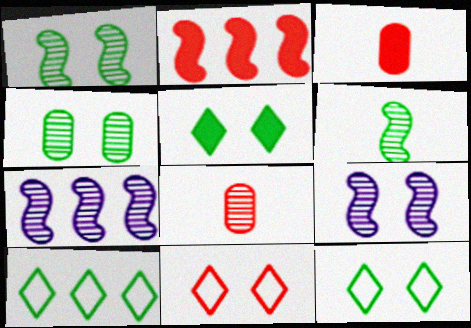[[2, 8, 11], 
[3, 7, 12], 
[3, 9, 10]]